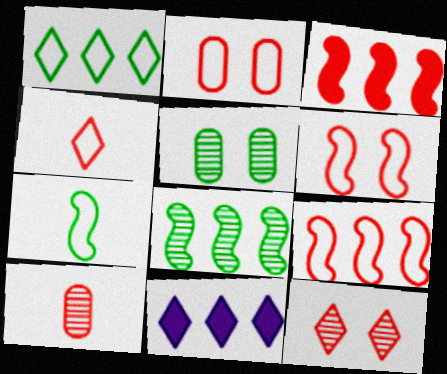[[2, 4, 9]]